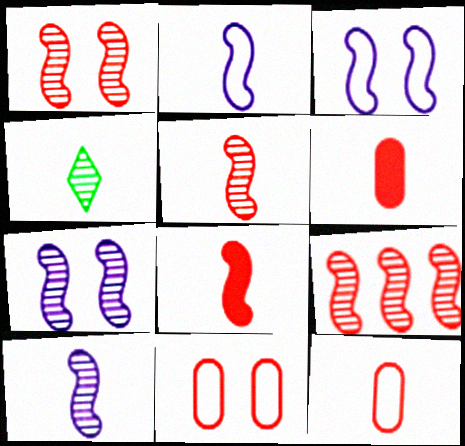[[1, 5, 9], 
[2, 4, 6]]